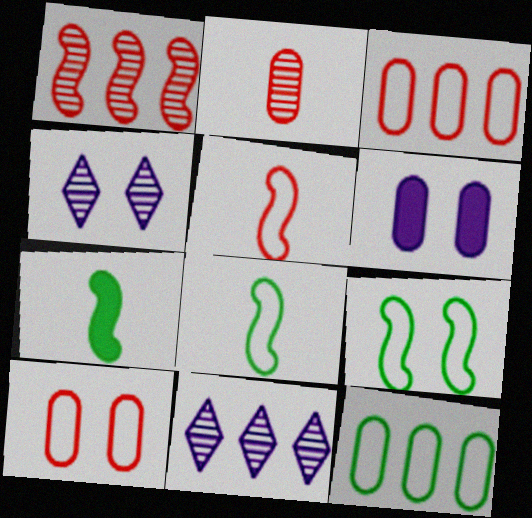[[2, 6, 12], 
[3, 4, 7], 
[7, 10, 11]]